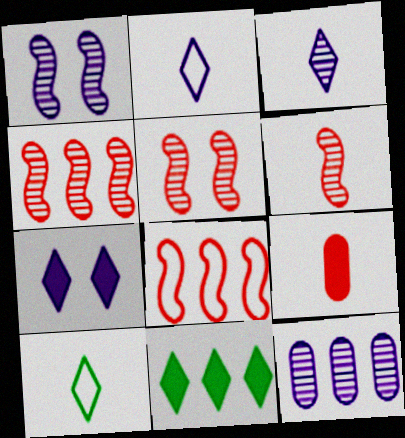[[1, 3, 12], 
[4, 5, 6], 
[8, 11, 12]]